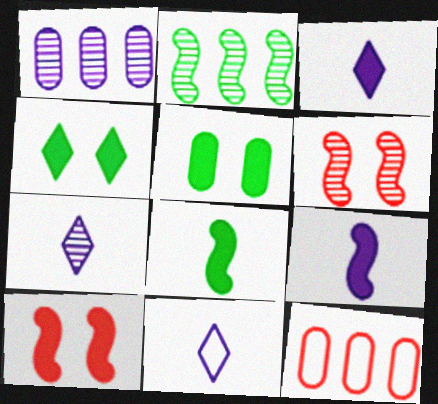[[3, 7, 11]]